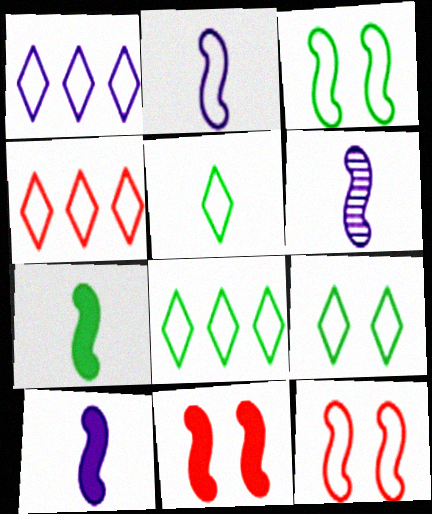[[1, 4, 8], 
[2, 6, 10], 
[5, 8, 9]]